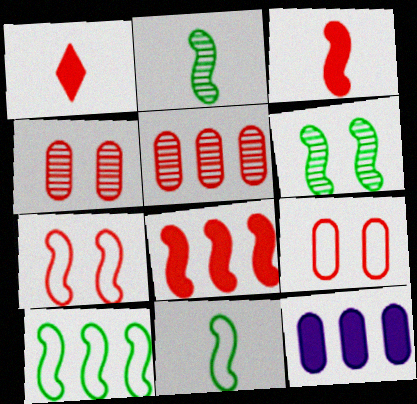[[1, 5, 7]]